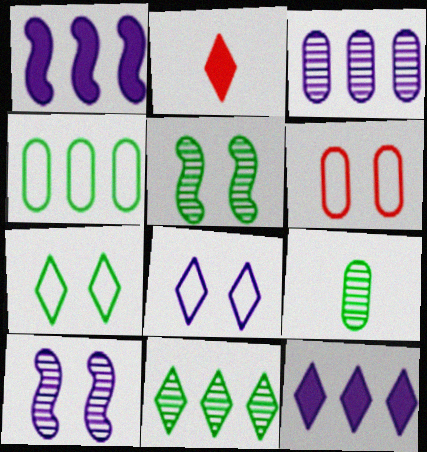[[2, 4, 10], 
[2, 8, 11], 
[5, 9, 11]]